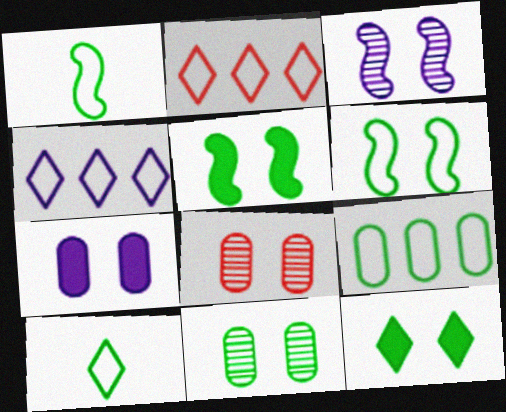[[6, 9, 10], 
[6, 11, 12]]